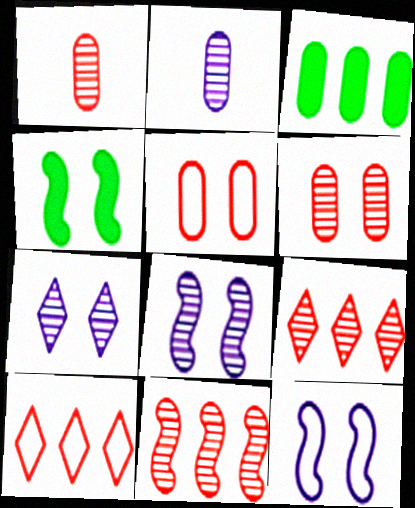[[2, 3, 5], 
[2, 4, 10], 
[4, 5, 7]]